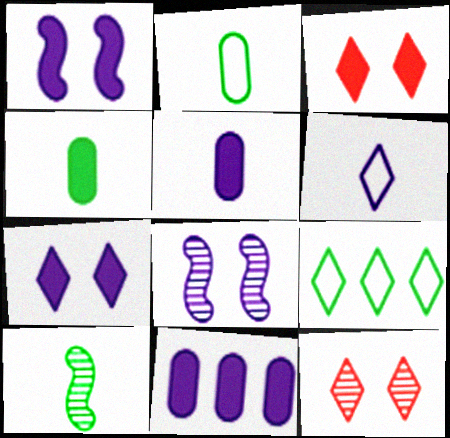[[6, 8, 11]]